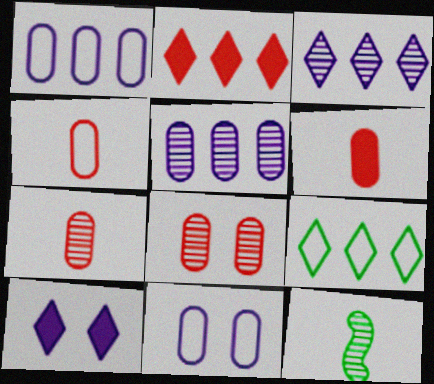[[2, 3, 9], 
[2, 11, 12], 
[3, 8, 12], 
[4, 6, 7]]